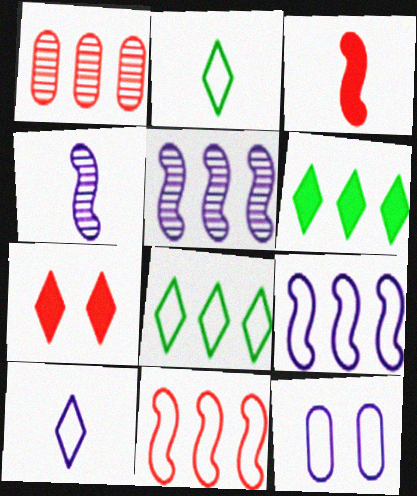[[1, 6, 9], 
[2, 11, 12], 
[9, 10, 12]]